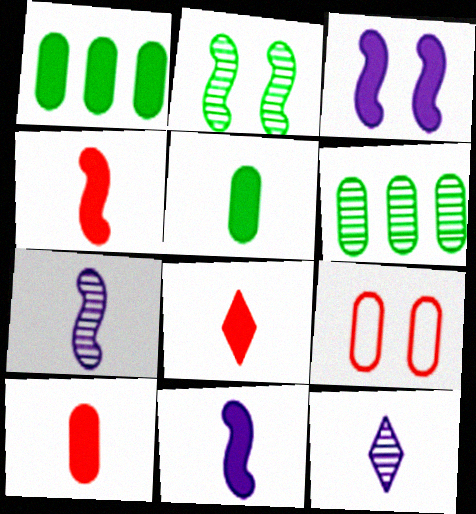[[1, 3, 8], 
[4, 8, 10], 
[5, 8, 11]]